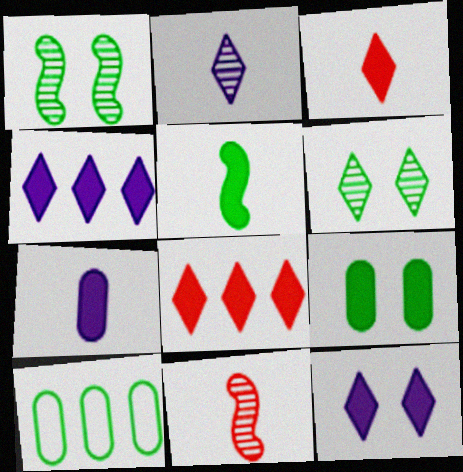[[3, 5, 7], 
[5, 6, 10], 
[10, 11, 12]]